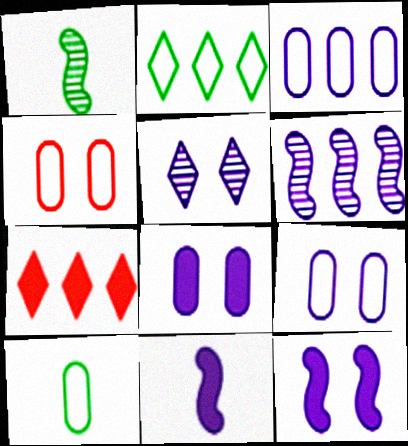[[1, 7, 9], 
[3, 4, 10], 
[3, 5, 11], 
[5, 9, 12]]